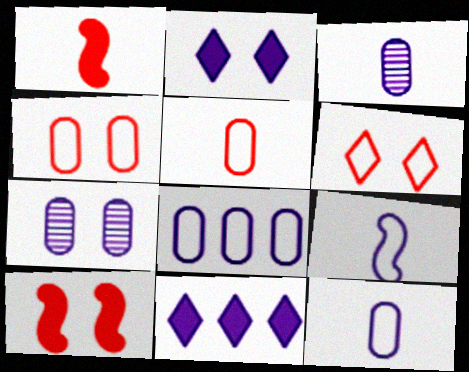[[7, 9, 11]]